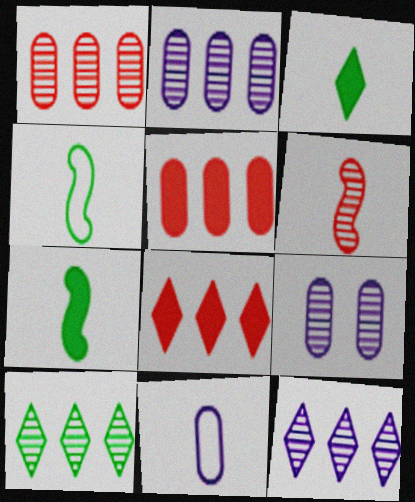[[3, 6, 11], 
[4, 8, 9], 
[6, 9, 10]]